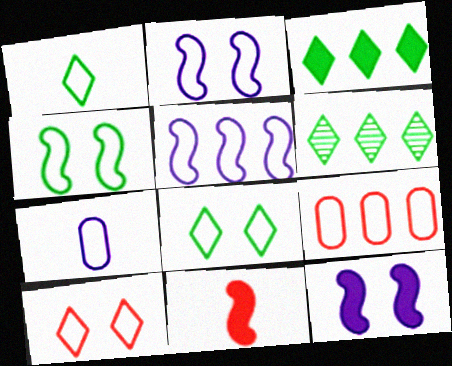[[1, 2, 9]]